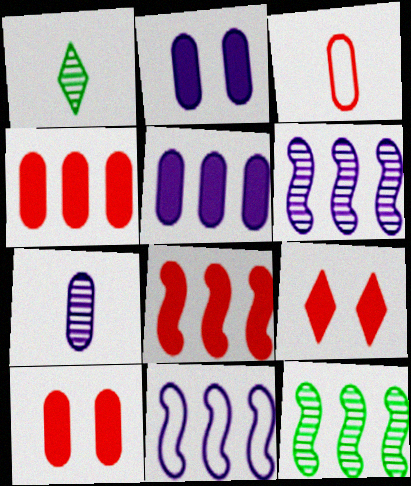[[1, 10, 11], 
[8, 11, 12]]